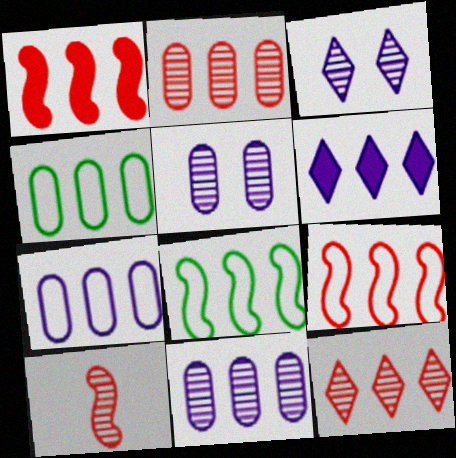[[2, 6, 8]]